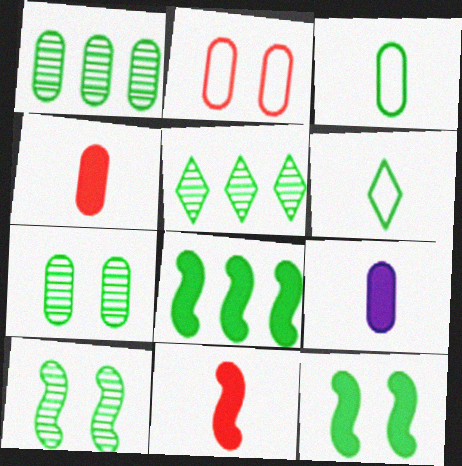[[1, 2, 9], 
[1, 6, 12], 
[3, 5, 12], 
[6, 7, 8]]